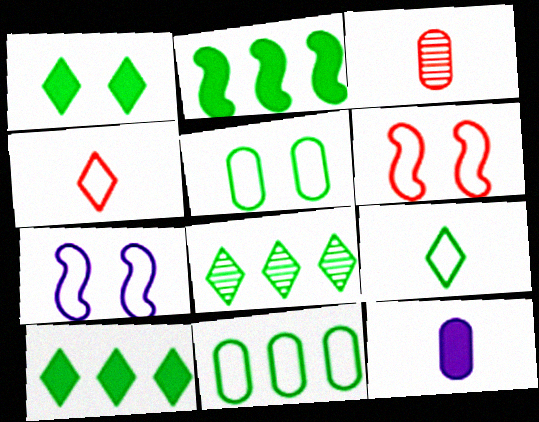[[1, 8, 9], 
[2, 8, 11], 
[3, 7, 10], 
[4, 7, 11], 
[6, 8, 12]]